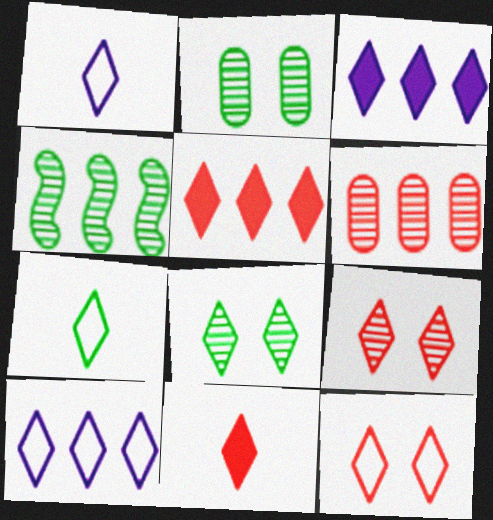[[1, 5, 8], 
[3, 7, 9], 
[7, 10, 12], 
[8, 10, 11]]